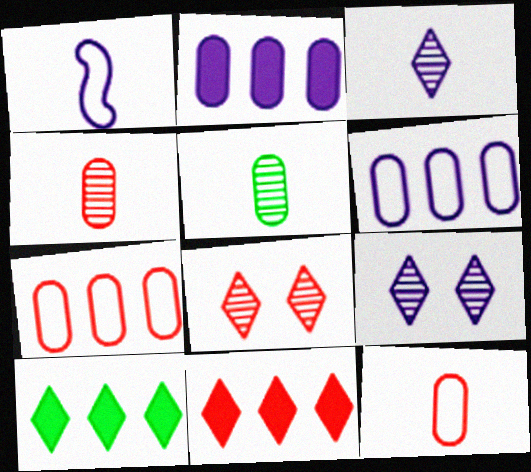[[1, 2, 9]]